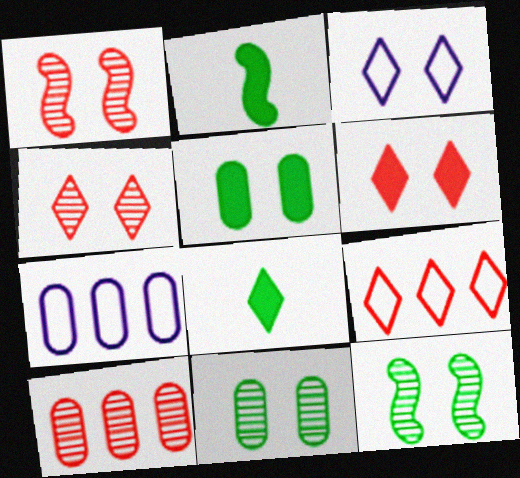[[1, 3, 5], 
[1, 7, 8], 
[2, 3, 10], 
[2, 4, 7]]